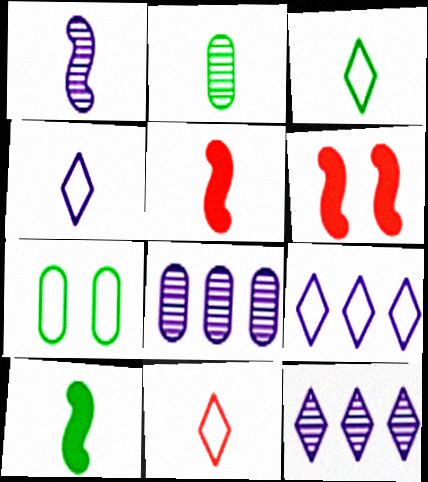[[2, 3, 10], 
[2, 4, 5], 
[2, 6, 9], 
[3, 4, 11], 
[3, 6, 8], 
[5, 7, 12]]